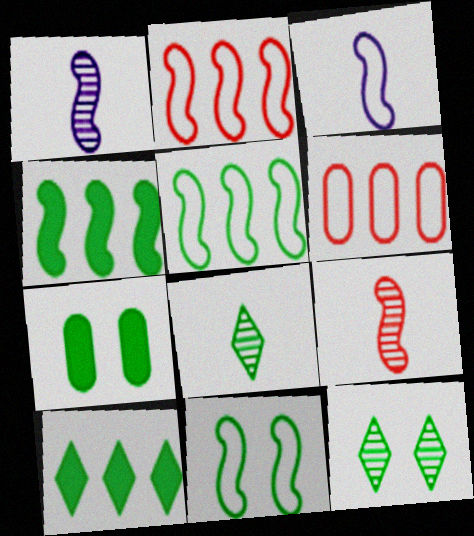[[2, 3, 11], 
[5, 7, 8], 
[7, 11, 12]]